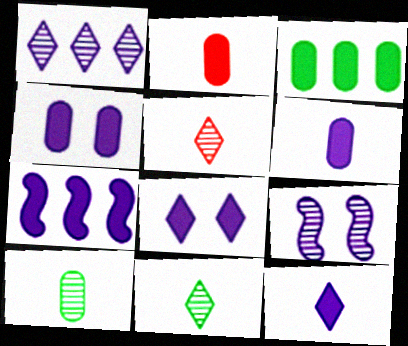[[2, 3, 4], 
[4, 7, 12], 
[6, 7, 8]]